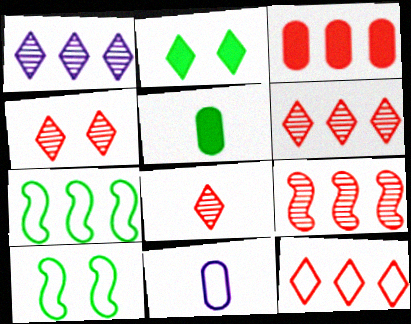[[1, 3, 7], 
[2, 9, 11], 
[3, 9, 12], 
[4, 6, 8], 
[10, 11, 12]]